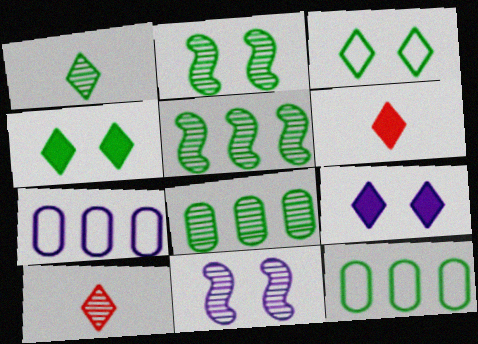[[1, 2, 8], 
[2, 6, 7], 
[6, 11, 12], 
[8, 10, 11]]